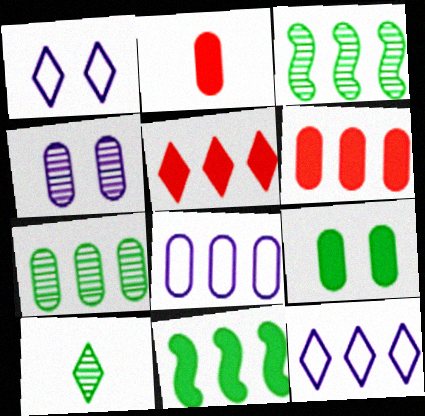[[1, 2, 3], 
[1, 5, 10], 
[3, 5, 8], 
[3, 6, 12], 
[6, 7, 8]]